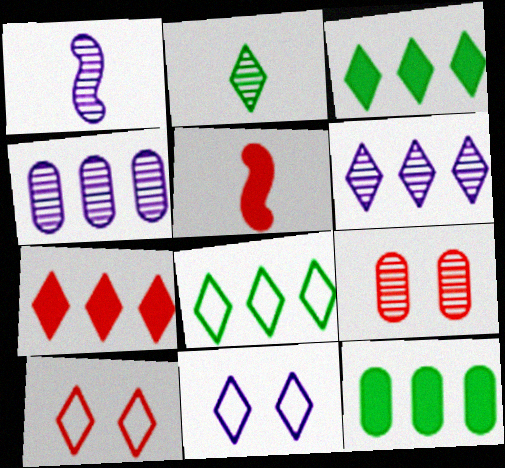[[1, 10, 12], 
[2, 7, 11], 
[6, 7, 8]]